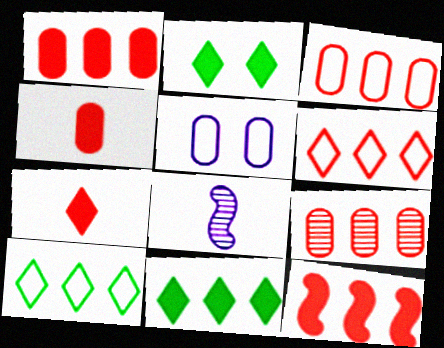[[1, 3, 9], 
[2, 3, 8], 
[6, 9, 12]]